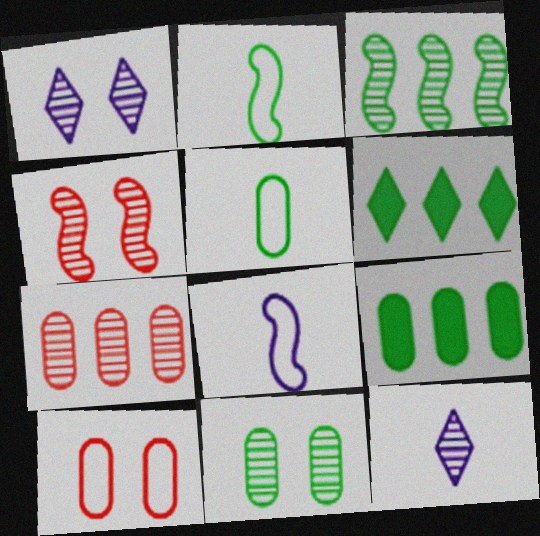[[1, 4, 11], 
[2, 6, 11], 
[5, 9, 11]]